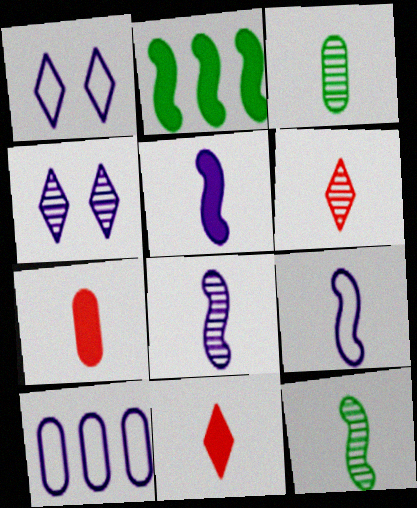[[1, 9, 10], 
[3, 6, 8], 
[3, 9, 11], 
[4, 5, 10], 
[5, 8, 9]]